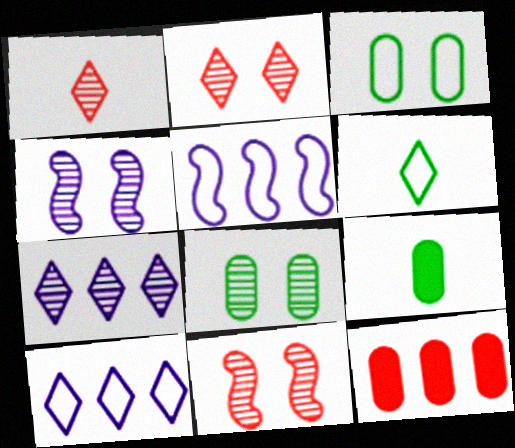[[2, 4, 8], 
[2, 5, 9], 
[4, 6, 12], 
[9, 10, 11]]